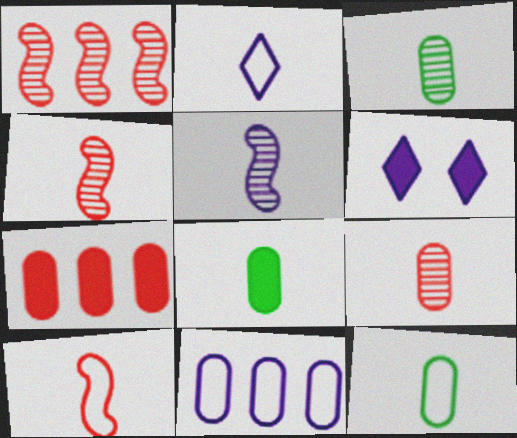[[1, 6, 12], 
[2, 4, 8], 
[2, 10, 12], 
[3, 8, 12], 
[5, 6, 11]]